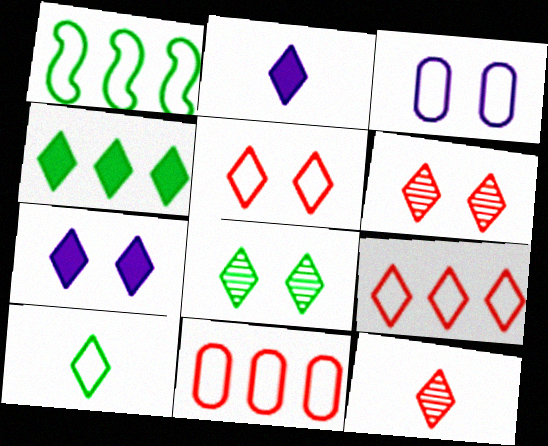[[2, 8, 9], 
[2, 10, 12], 
[4, 8, 10], 
[5, 7, 8]]